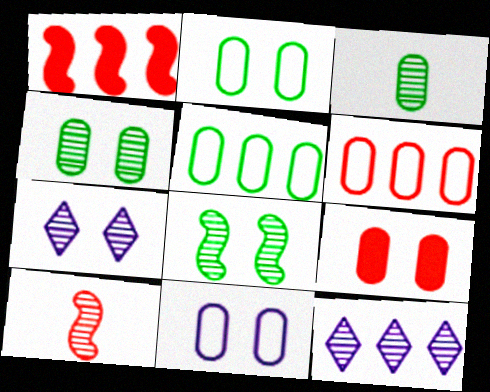[[1, 5, 12], 
[4, 9, 11], 
[4, 10, 12]]